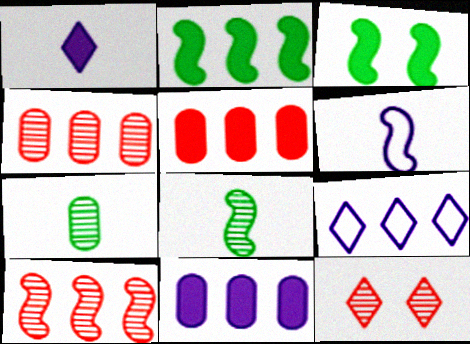[[1, 3, 5], 
[2, 4, 9], 
[3, 6, 10]]